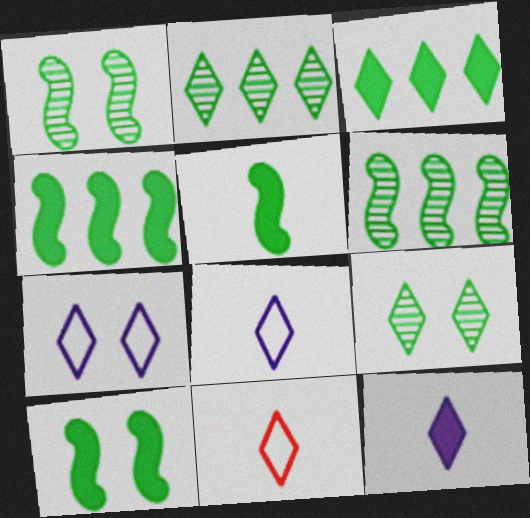[[4, 5, 10]]